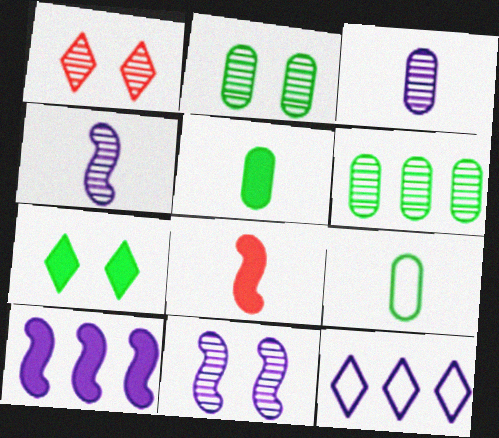[[1, 2, 11], 
[1, 4, 6], 
[1, 9, 10], 
[2, 8, 12]]